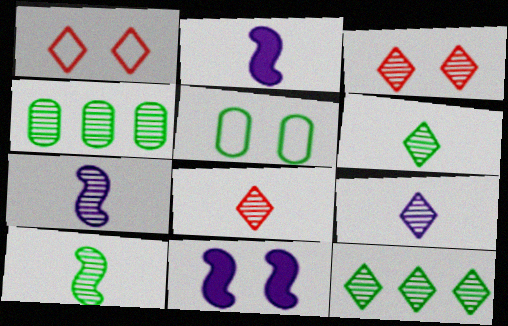[[1, 2, 4], 
[3, 4, 7], 
[3, 5, 11], 
[3, 9, 12], 
[6, 8, 9]]